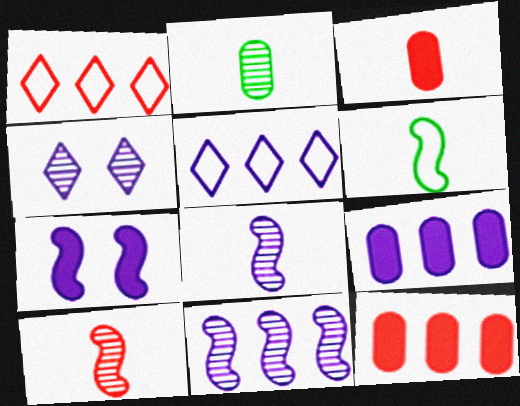[[1, 2, 7], 
[4, 6, 12], 
[5, 9, 11]]